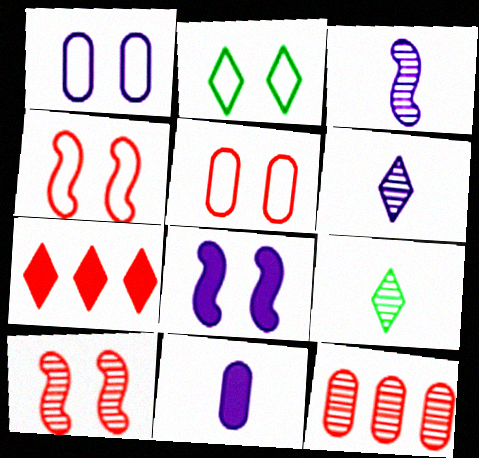[[1, 2, 4], 
[2, 6, 7]]